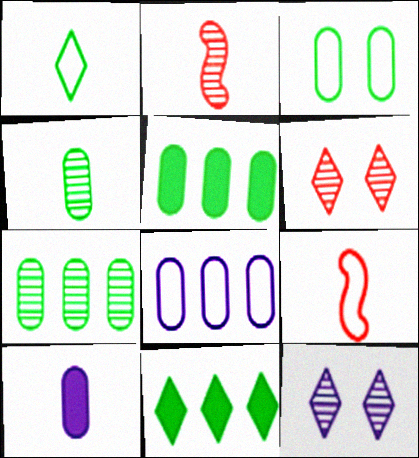[[1, 2, 10], 
[2, 7, 12], 
[3, 4, 5], 
[5, 9, 12]]